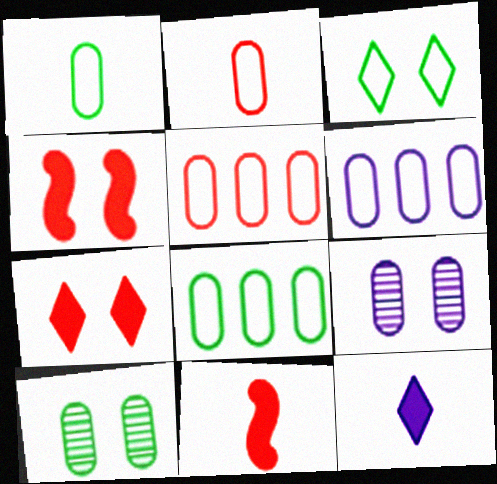[[3, 4, 9], 
[5, 6, 8]]